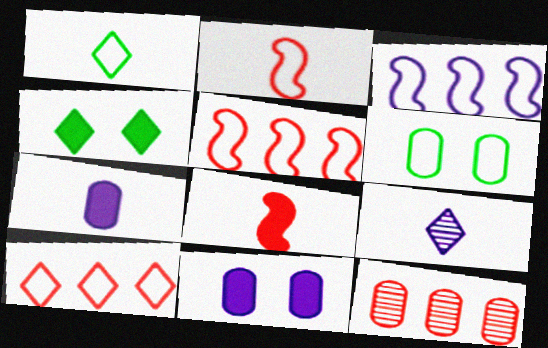[[3, 9, 11], 
[4, 9, 10], 
[6, 7, 12]]